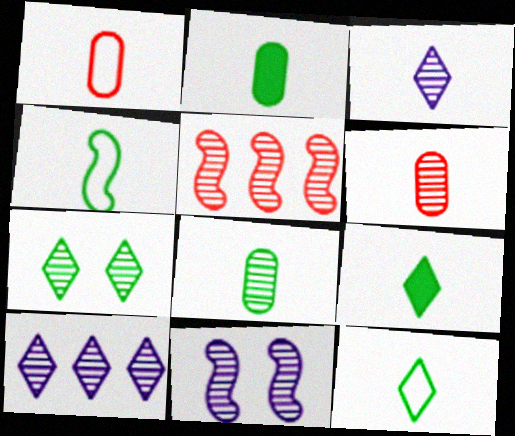[[4, 8, 9]]